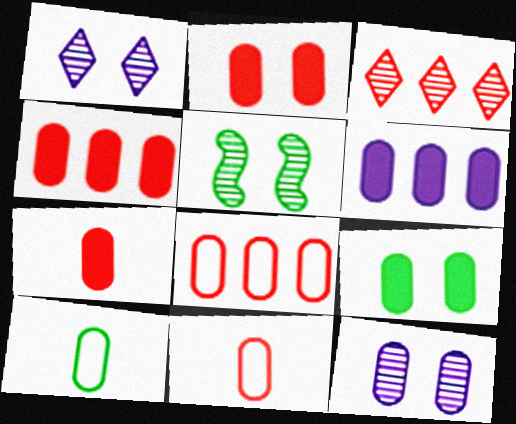[[2, 4, 7], 
[4, 10, 12], 
[6, 7, 9]]